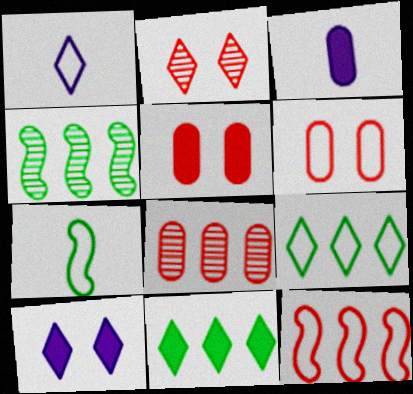[[1, 2, 11], 
[1, 4, 5], 
[7, 8, 10]]